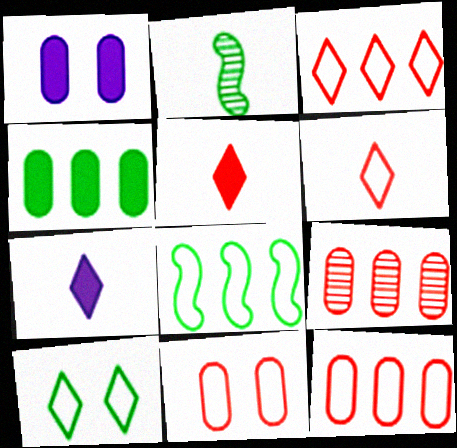[[1, 2, 3], 
[2, 4, 10]]